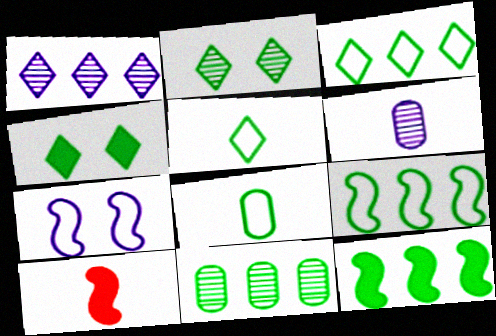[[2, 8, 12], 
[3, 11, 12], 
[5, 6, 10]]